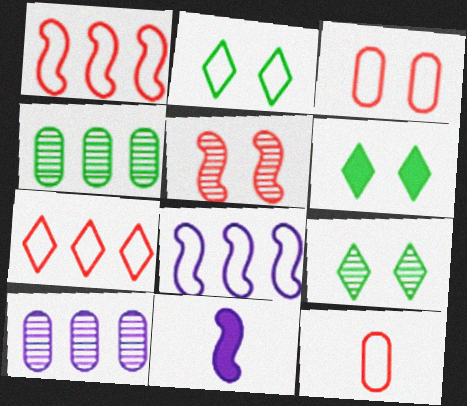[[2, 6, 9], 
[2, 8, 12]]